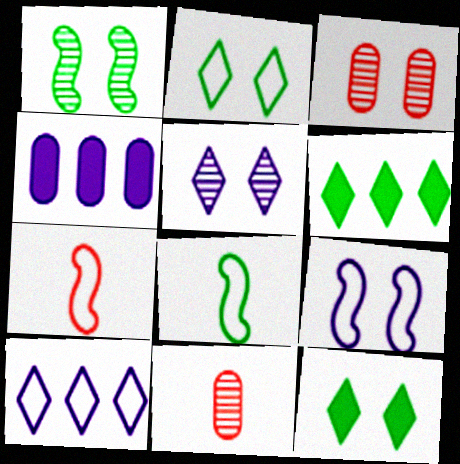[[1, 3, 5], 
[3, 9, 12], 
[6, 9, 11]]